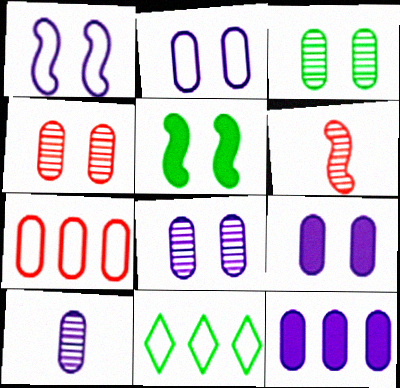[[2, 8, 9], 
[2, 10, 12], 
[3, 4, 8], 
[6, 9, 11]]